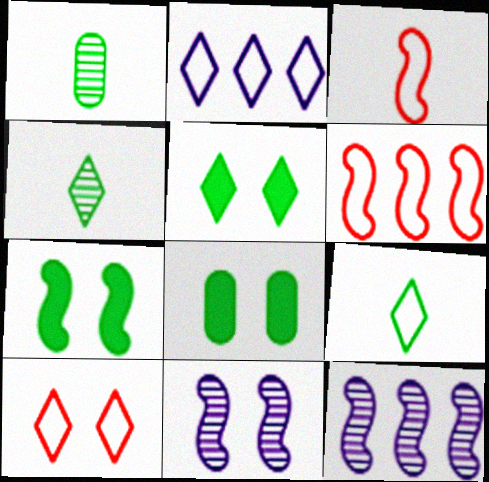[[2, 9, 10], 
[3, 7, 12], 
[5, 7, 8], 
[8, 10, 11]]